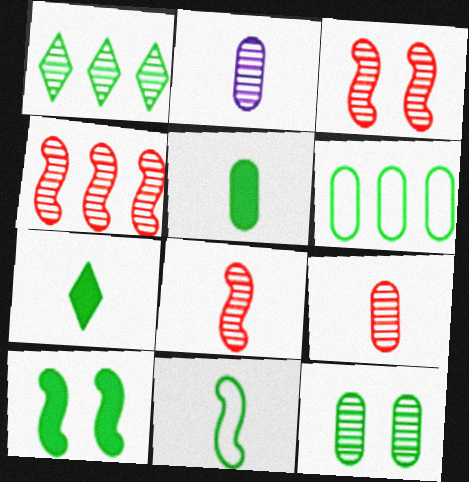[[1, 2, 3], 
[3, 4, 8], 
[5, 6, 12]]